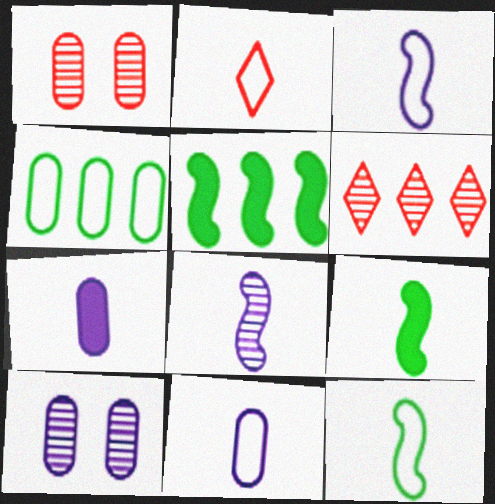[[1, 4, 7], 
[2, 5, 10], 
[2, 11, 12]]